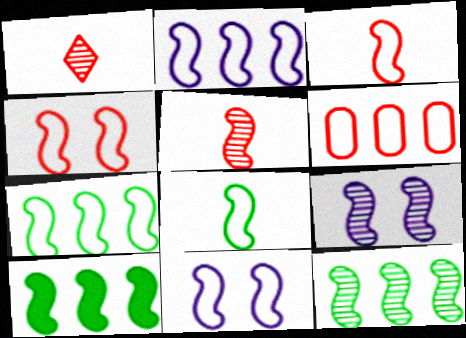[[2, 4, 8], 
[3, 7, 11], 
[3, 9, 10], 
[5, 9, 12], 
[5, 10, 11], 
[7, 10, 12]]